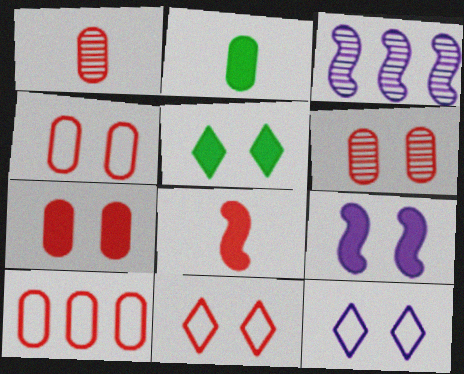[[1, 7, 10], 
[2, 3, 11], 
[4, 6, 7], 
[5, 7, 9]]